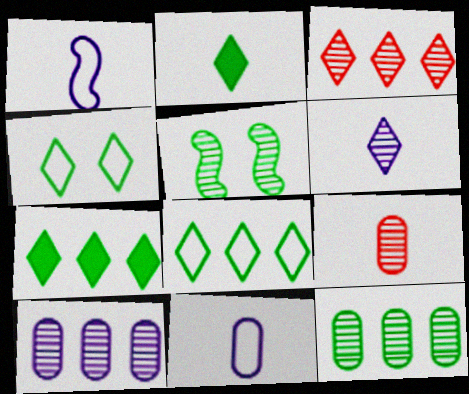[[1, 2, 9]]